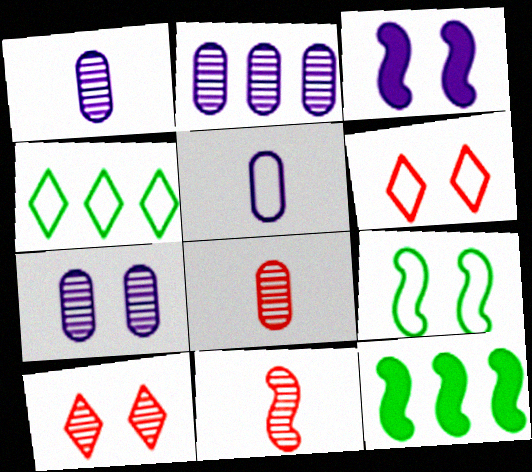[[1, 2, 7], 
[1, 6, 12], 
[3, 4, 8], 
[5, 10, 12]]